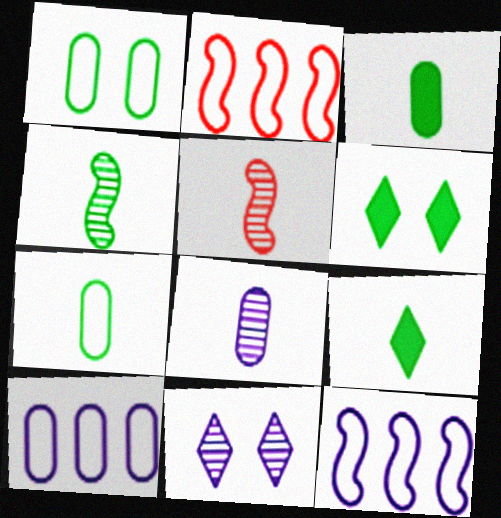[[2, 3, 11], 
[2, 6, 8], 
[4, 7, 9], 
[5, 6, 10]]